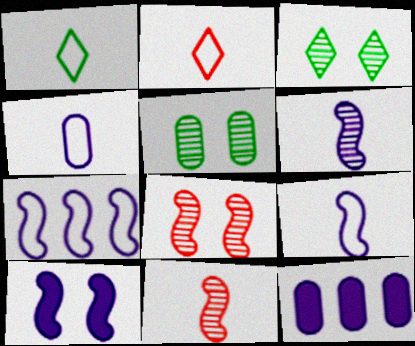[[1, 8, 12], 
[6, 7, 10]]